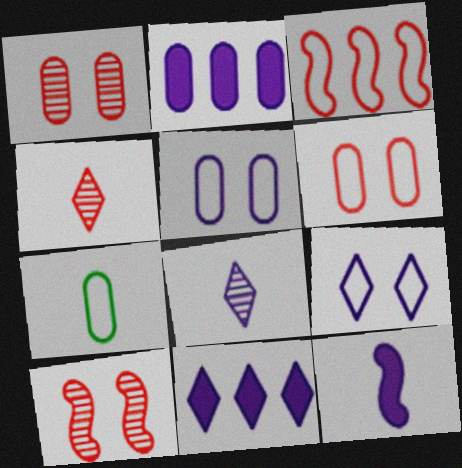[[1, 2, 7], 
[3, 7, 9], 
[4, 7, 12], 
[7, 10, 11], 
[8, 9, 11]]